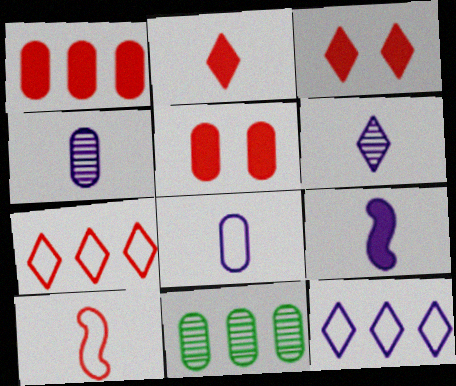[[5, 8, 11], 
[6, 8, 9]]